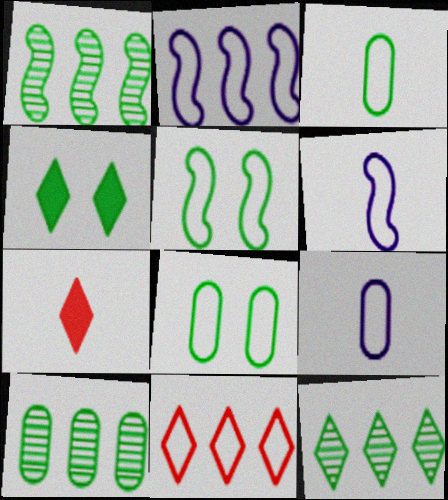[[1, 3, 4], 
[1, 10, 12], 
[5, 9, 11], 
[6, 8, 11]]